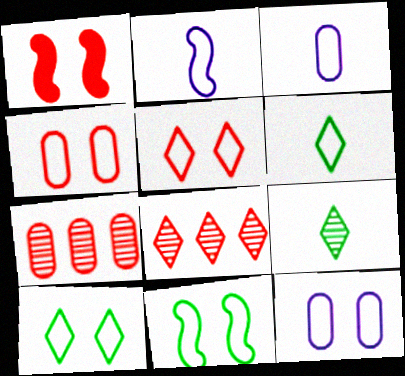[[5, 11, 12]]